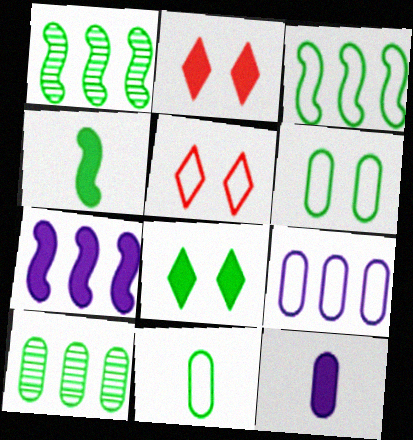[[1, 5, 12], 
[1, 8, 11]]